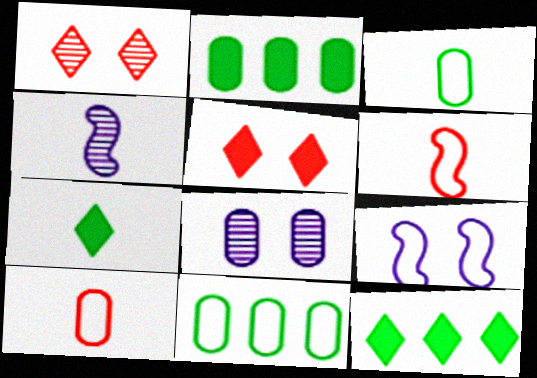[[2, 8, 10], 
[4, 5, 11], 
[4, 7, 10], 
[6, 8, 12]]